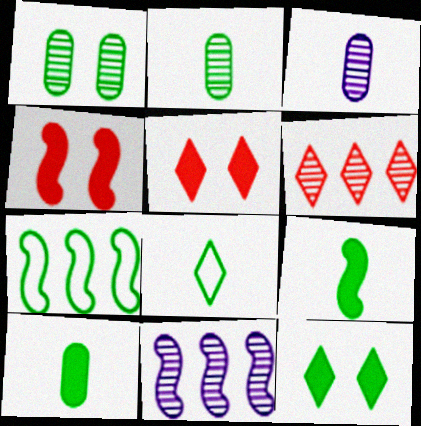[[2, 7, 12], 
[2, 8, 9], 
[3, 5, 7]]